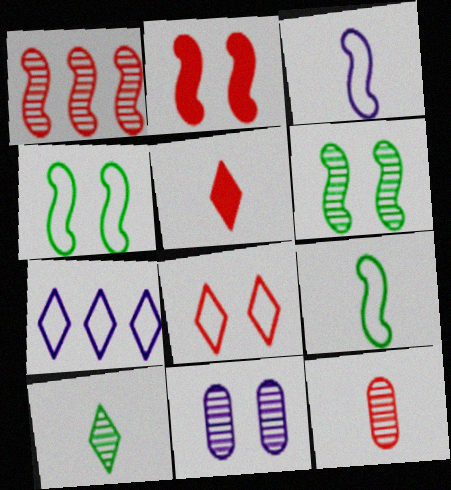[[1, 10, 11]]